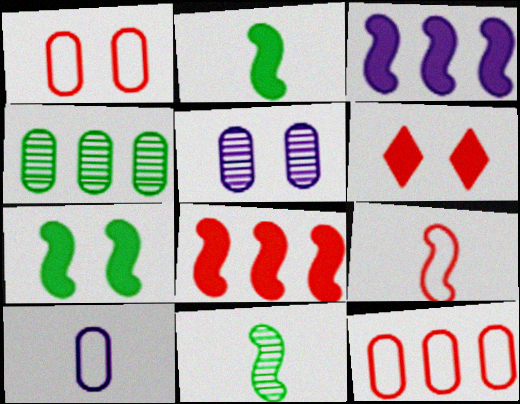[]